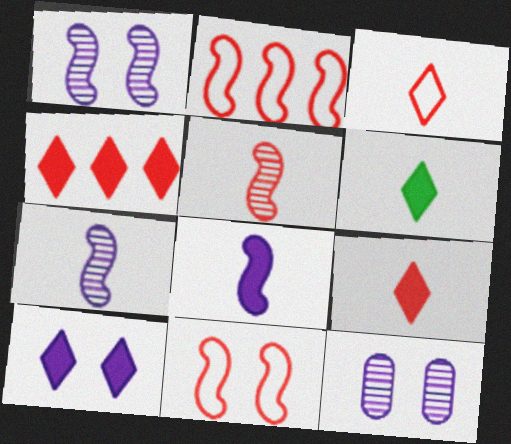[[2, 6, 12], 
[4, 6, 10]]